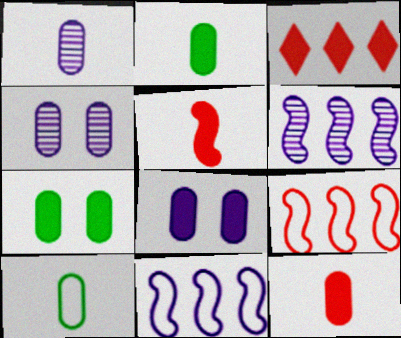[[1, 10, 12]]